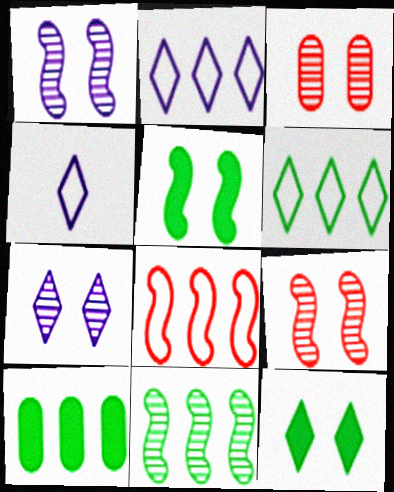[[4, 9, 10], 
[6, 10, 11]]